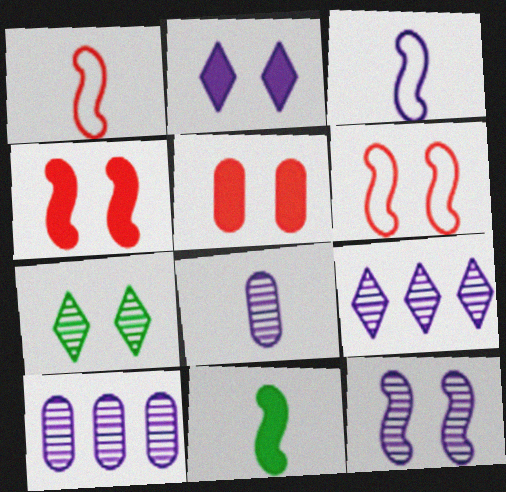[[2, 3, 10], 
[8, 9, 12]]